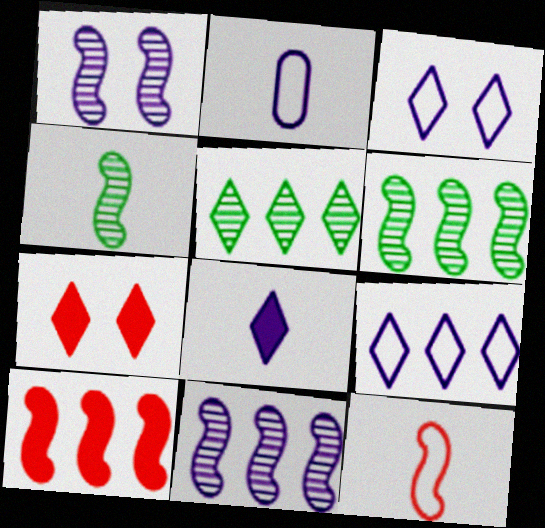[[2, 6, 7]]